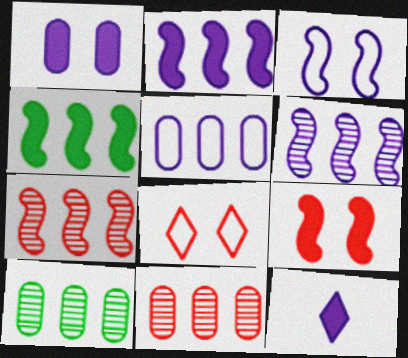[[1, 2, 12]]